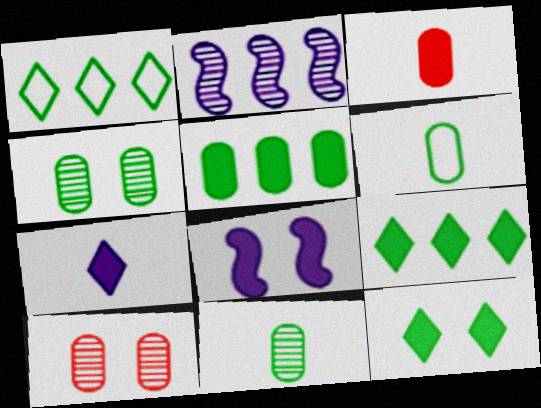[[3, 8, 9], 
[4, 5, 6]]